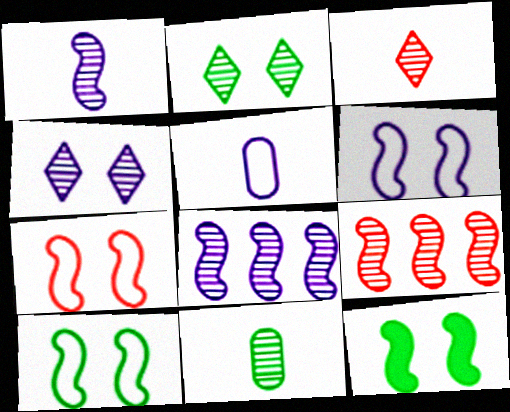[[1, 3, 11], 
[4, 9, 11], 
[6, 7, 10]]